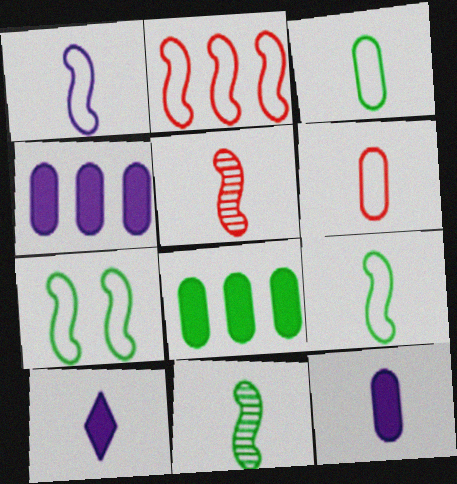[[1, 2, 7], 
[3, 5, 10], 
[6, 10, 11]]